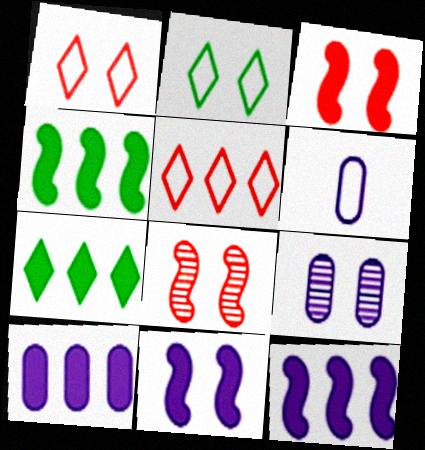[[2, 3, 9], 
[6, 7, 8], 
[6, 9, 10]]